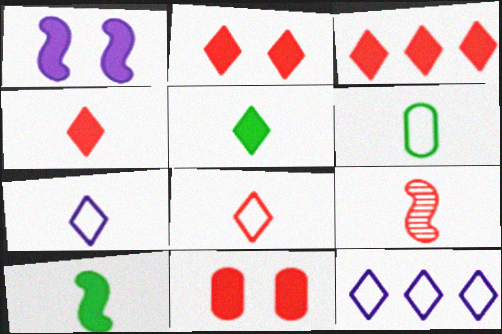[[2, 3, 4]]